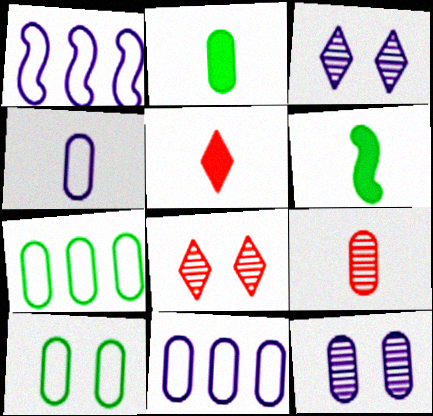[[1, 2, 8], 
[2, 4, 9], 
[6, 8, 11]]